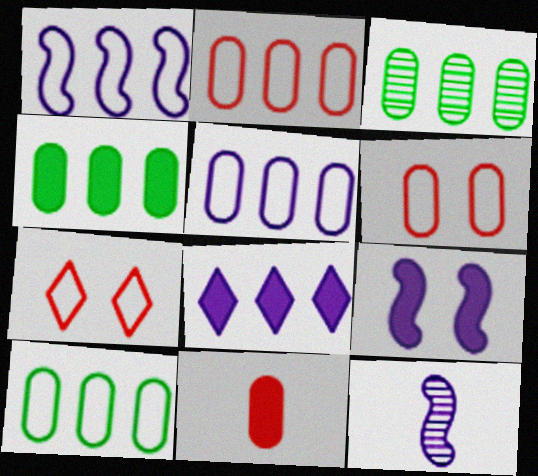[[1, 9, 12], 
[2, 5, 10], 
[3, 4, 10], 
[4, 7, 12]]